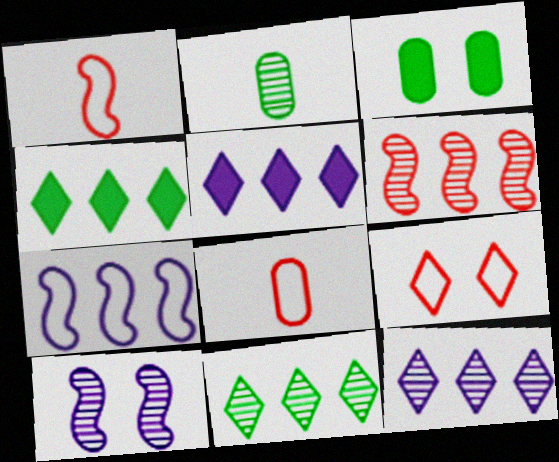[[1, 3, 12], 
[3, 9, 10], 
[4, 8, 10]]